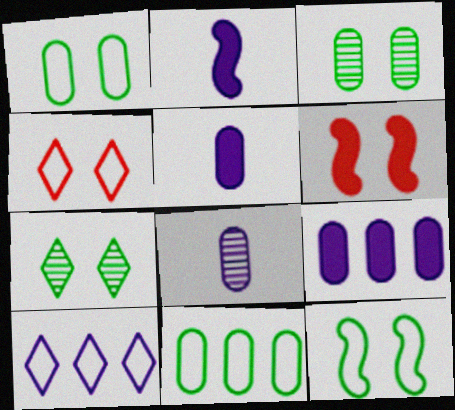[]